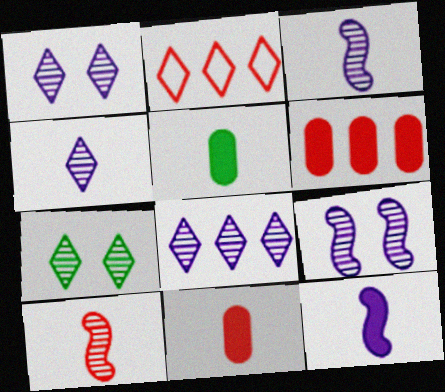[[1, 4, 8], 
[2, 5, 9]]